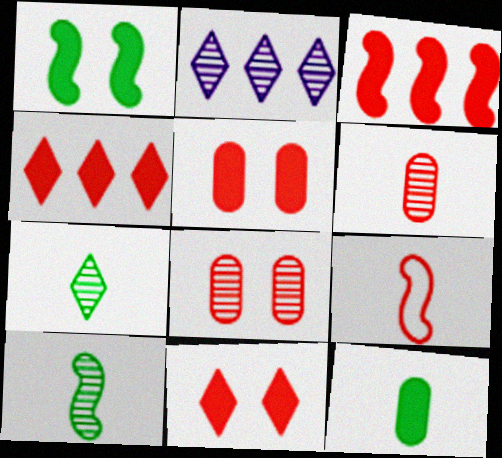[[2, 8, 10], 
[4, 8, 9]]